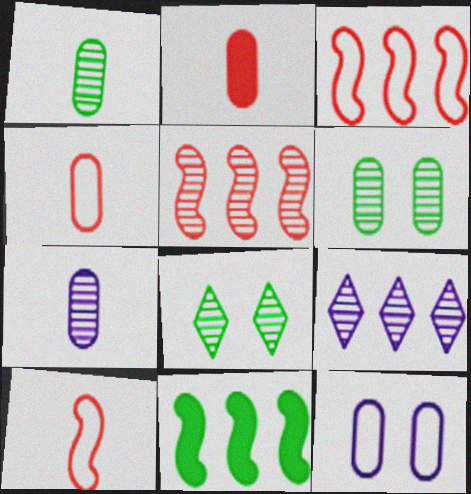[[5, 7, 8]]